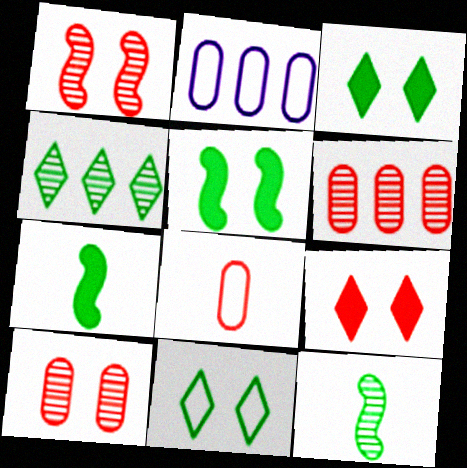[[2, 9, 12]]